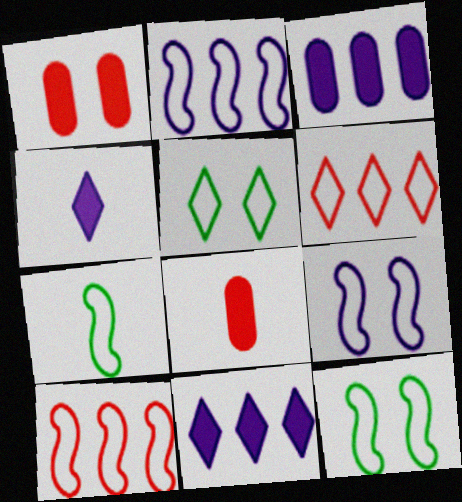[[7, 9, 10]]